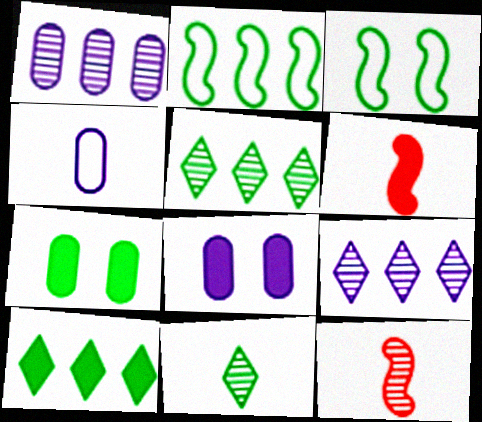[[1, 4, 8], 
[2, 7, 11], 
[4, 6, 11], 
[6, 8, 10]]